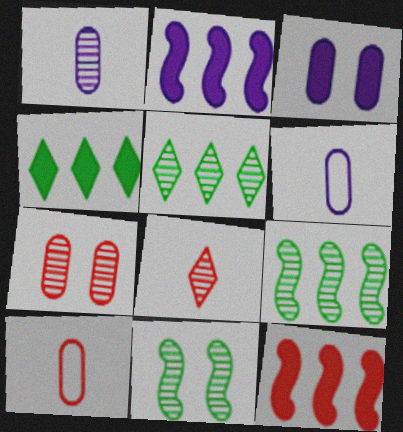[]